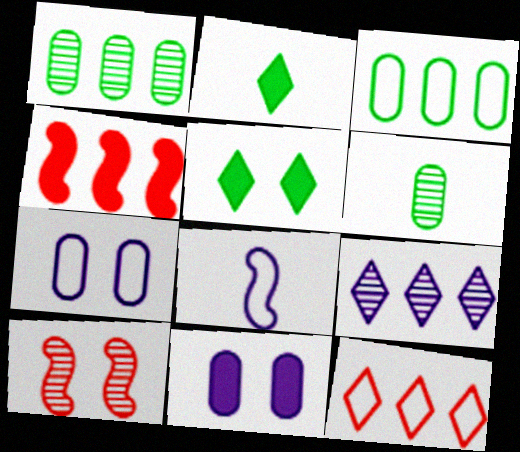[[2, 4, 11], 
[3, 4, 9], 
[5, 7, 10], 
[6, 9, 10], 
[8, 9, 11]]